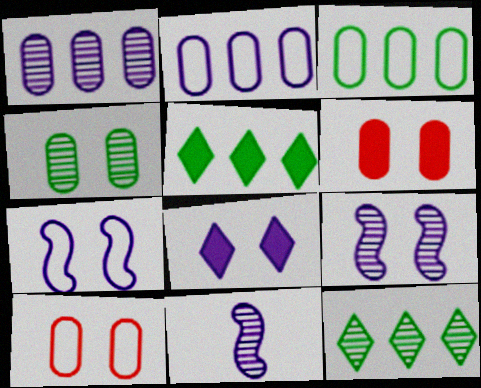[[2, 8, 11], 
[5, 10, 11]]